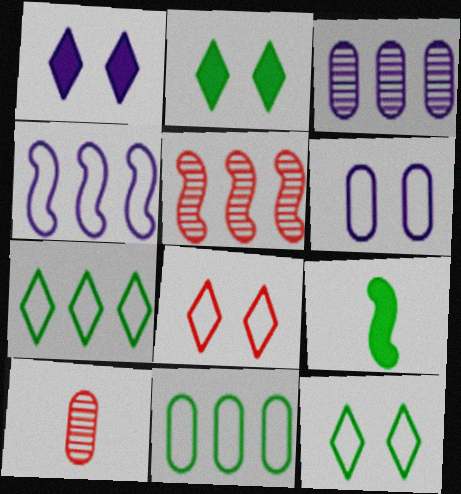[[2, 4, 10], 
[3, 8, 9]]